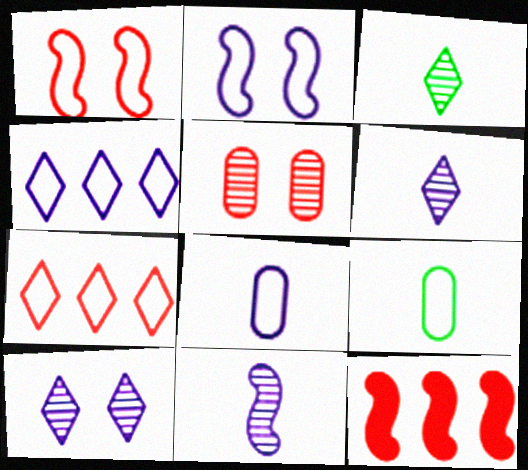[[1, 4, 9], 
[2, 4, 8], 
[2, 7, 9], 
[9, 10, 12]]